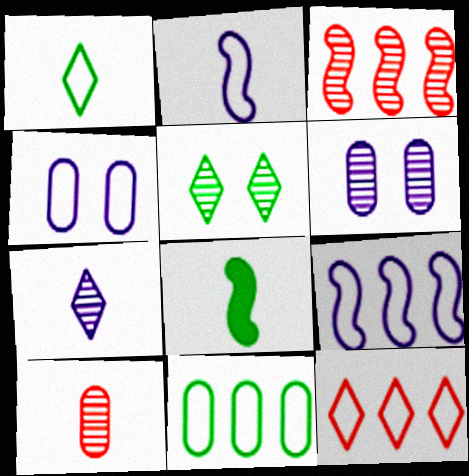[[5, 8, 11], 
[6, 8, 12], 
[9, 11, 12]]